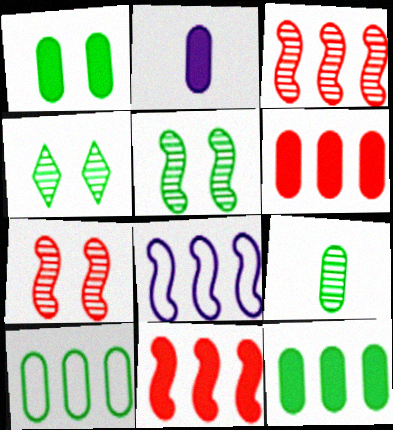[[1, 2, 6], 
[1, 9, 10]]